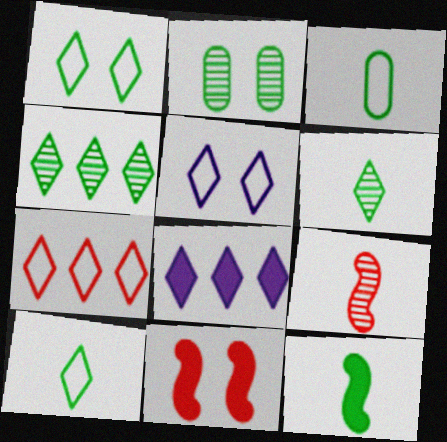[[2, 5, 11], 
[3, 6, 12], 
[4, 7, 8], 
[5, 7, 10]]